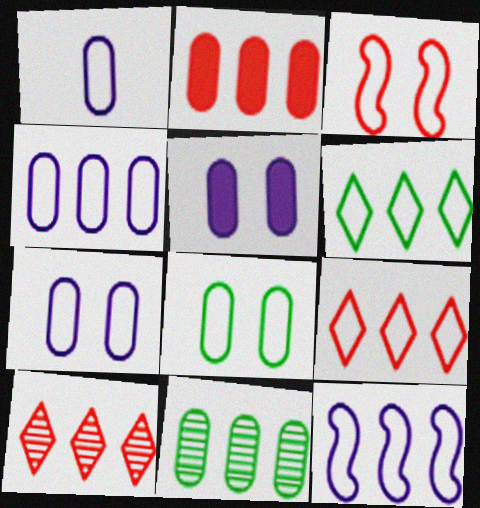[[1, 3, 6], 
[1, 4, 7], 
[2, 4, 11]]